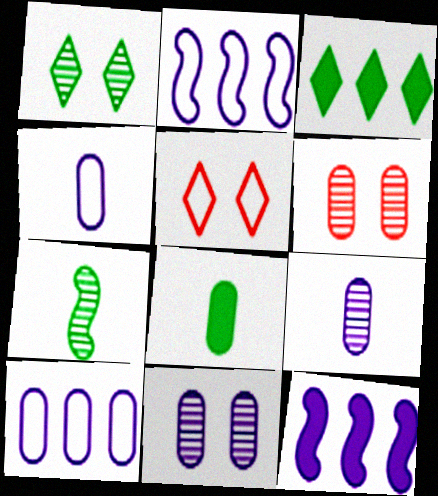[[6, 8, 10]]